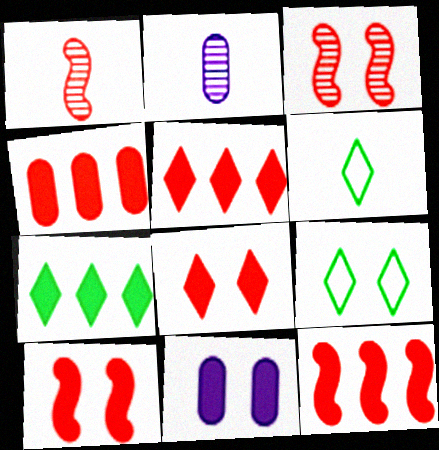[[2, 9, 12], 
[3, 9, 11], 
[4, 5, 12]]